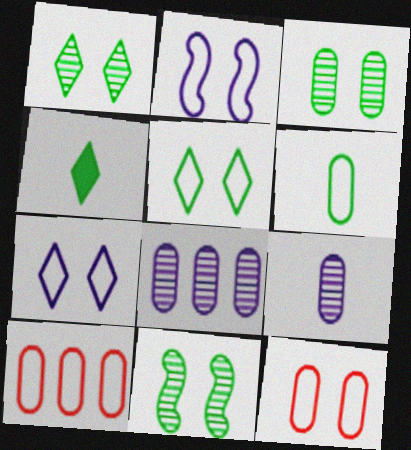[[1, 3, 11], 
[2, 5, 12]]